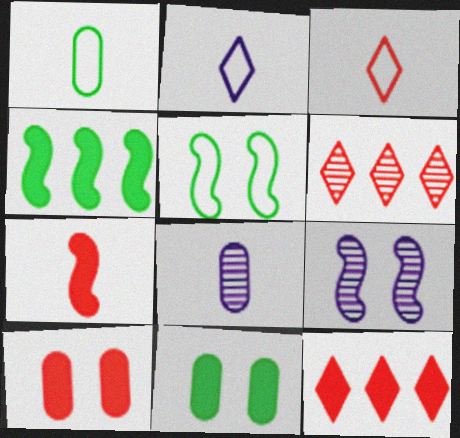[[1, 9, 12], 
[5, 8, 12], 
[7, 10, 12]]